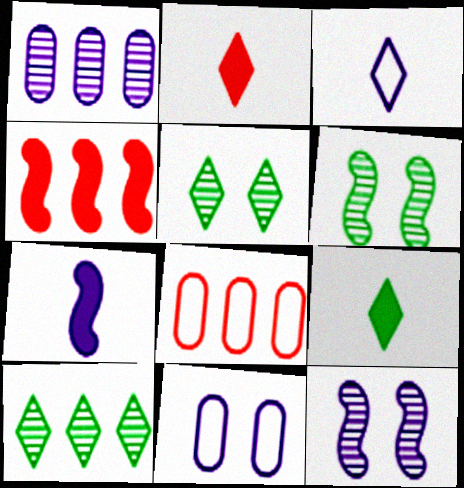[[5, 7, 8], 
[8, 9, 12]]